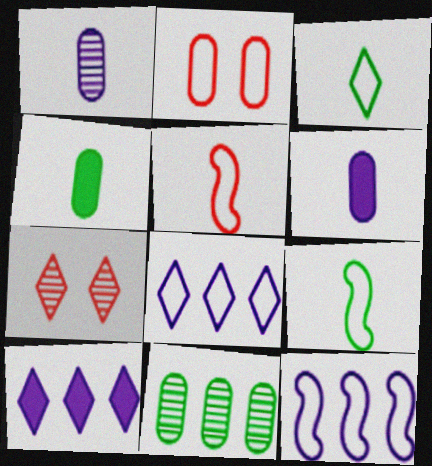[[2, 3, 12], 
[2, 6, 11], 
[2, 8, 9], 
[3, 7, 10], 
[4, 7, 12]]